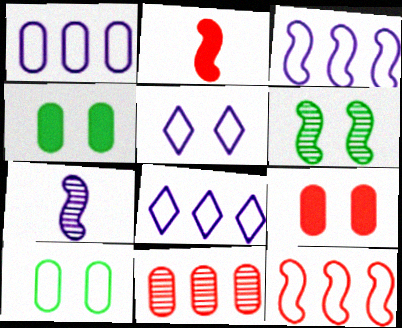[[1, 3, 8], 
[2, 3, 6], 
[5, 6, 9]]